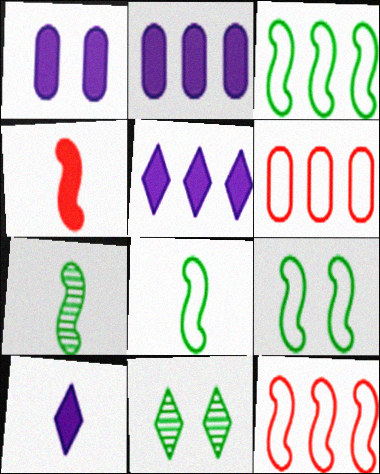[[3, 8, 9]]